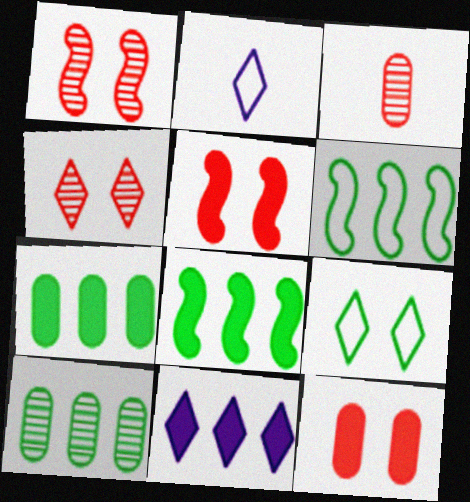[[1, 2, 7], 
[2, 5, 10]]